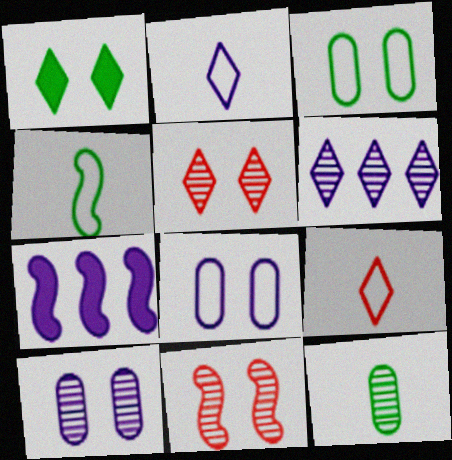[[1, 6, 9], 
[1, 8, 11], 
[2, 7, 10], 
[4, 7, 11], 
[6, 11, 12]]